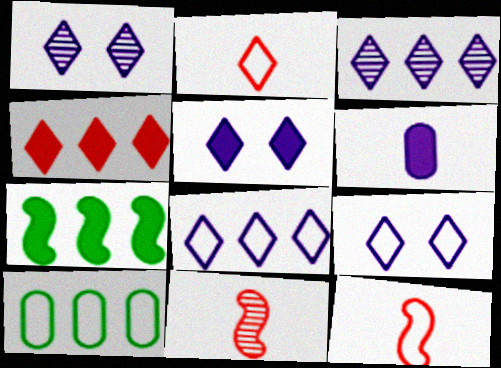[[1, 5, 9], 
[5, 10, 11], 
[9, 10, 12]]